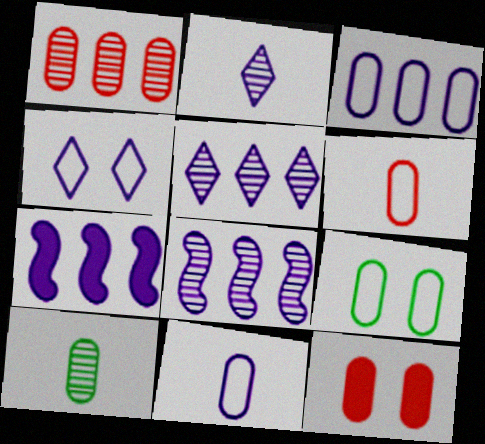[[1, 6, 12], 
[3, 5, 7], 
[3, 6, 9], 
[3, 10, 12]]